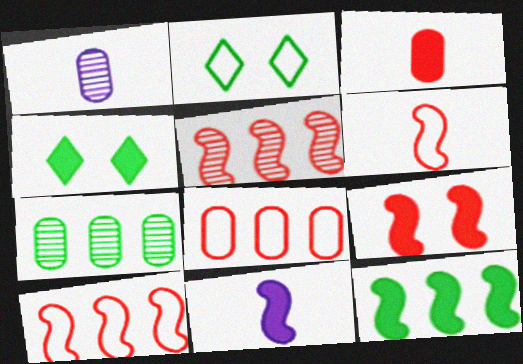[[1, 4, 10], 
[5, 6, 9], 
[9, 11, 12]]